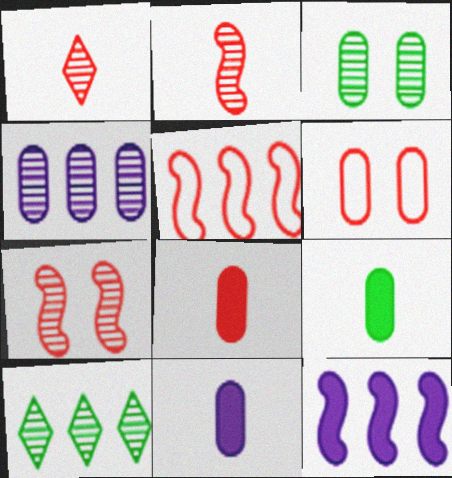[[4, 6, 9], 
[8, 9, 11]]